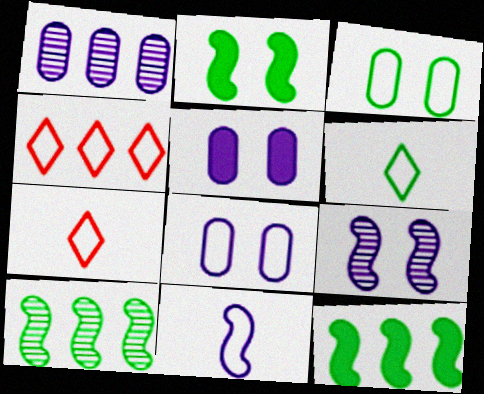[[1, 2, 7], 
[1, 4, 12], 
[3, 4, 11], 
[5, 7, 10]]